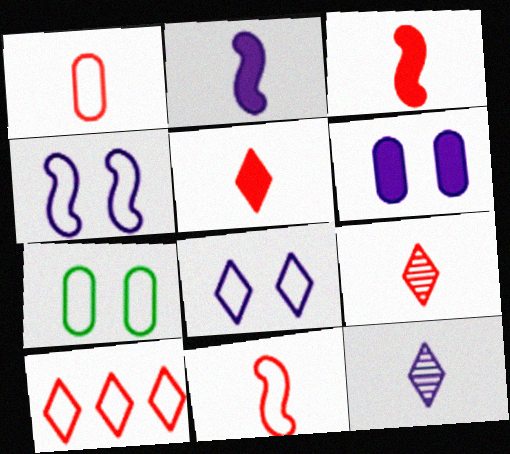[[1, 3, 9]]